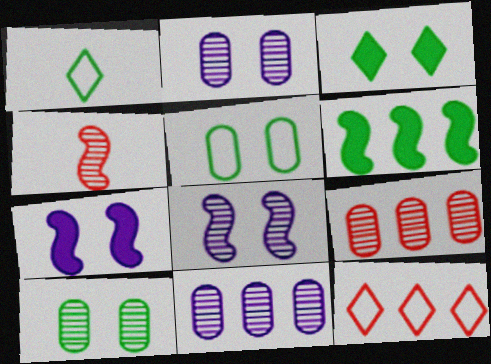[[1, 6, 10], 
[1, 7, 9], 
[6, 11, 12]]